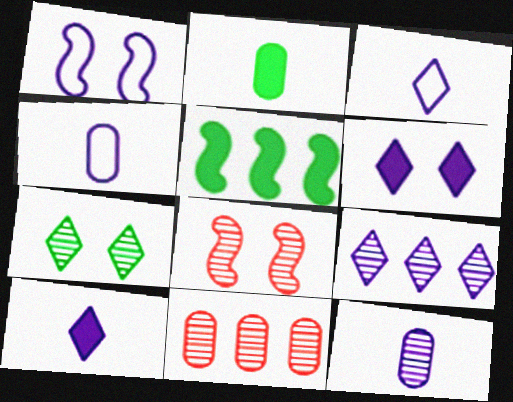[[3, 6, 9]]